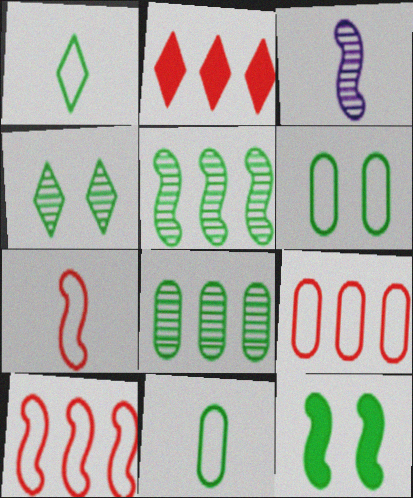[[1, 8, 12], 
[2, 3, 6], 
[3, 10, 12], 
[4, 6, 12]]